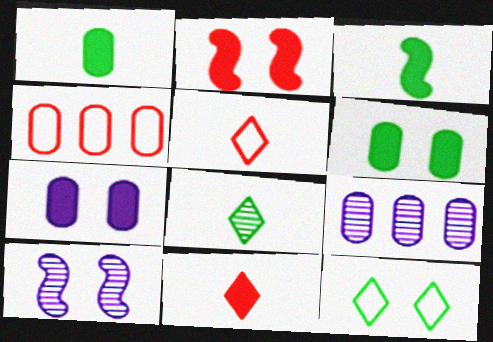[]